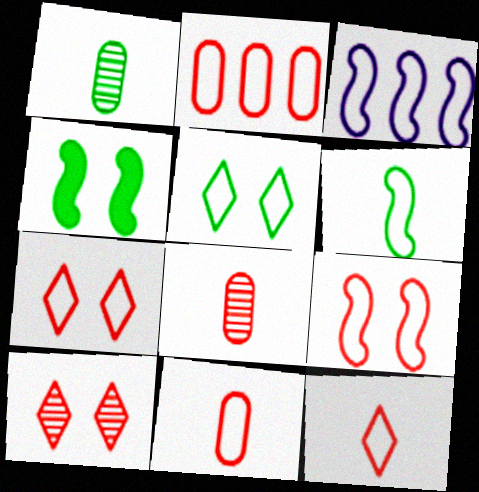[[2, 9, 12], 
[3, 5, 11], 
[3, 6, 9]]